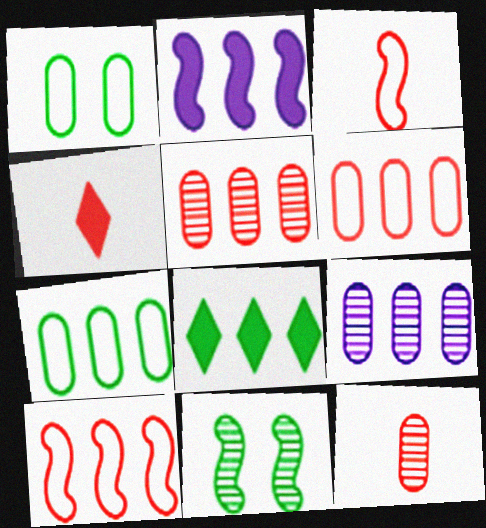[[2, 3, 11], 
[3, 4, 12], 
[8, 9, 10]]